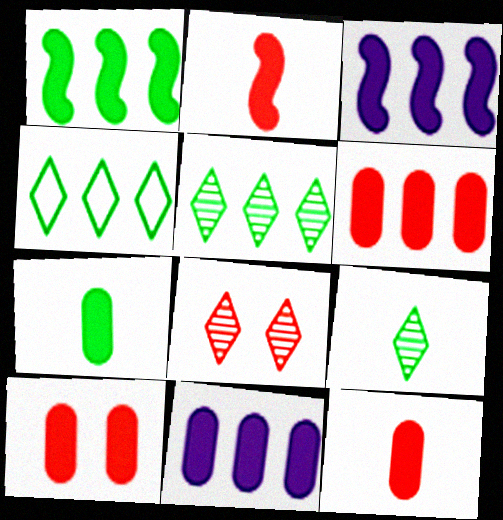[[6, 10, 12], 
[7, 10, 11]]